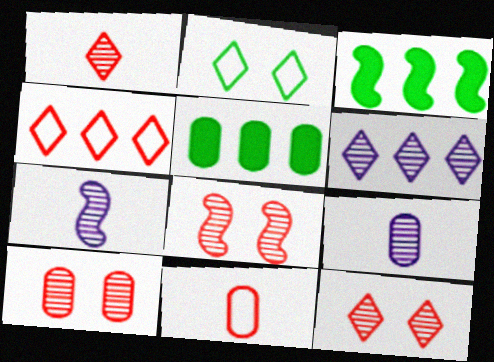[[8, 10, 12]]